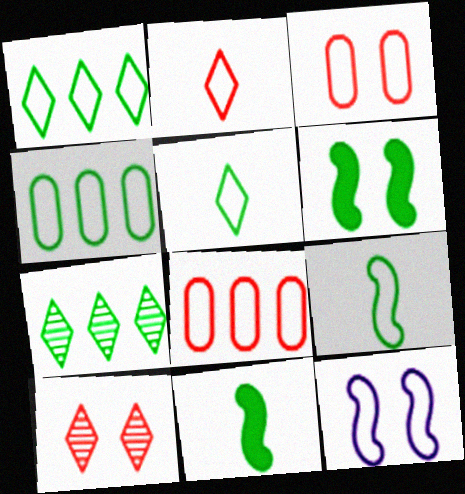[[2, 4, 12], 
[5, 8, 12]]